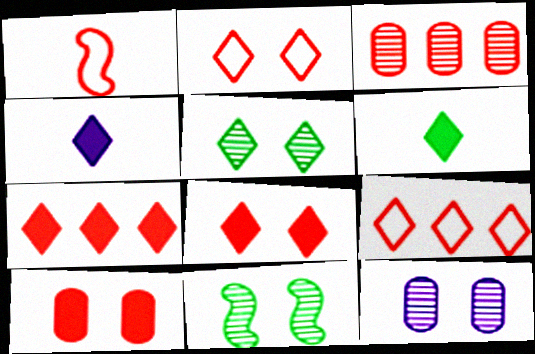[[1, 3, 8], 
[4, 5, 9]]